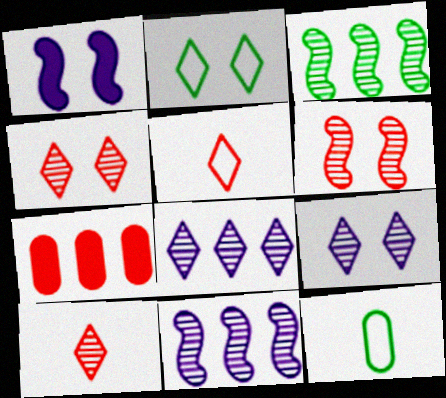[[5, 6, 7]]